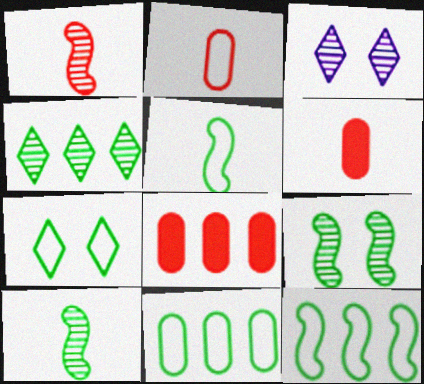[[3, 5, 8], 
[3, 6, 12], 
[5, 7, 11]]